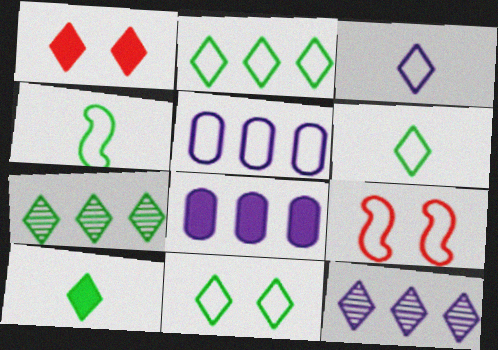[[1, 3, 7], 
[1, 6, 12], 
[2, 6, 11], 
[5, 6, 9], 
[7, 10, 11]]